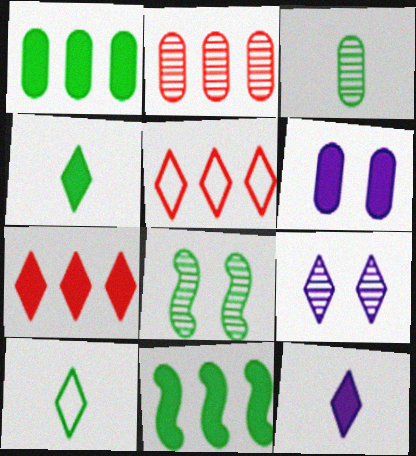[[1, 8, 10], 
[4, 5, 9], 
[7, 9, 10]]